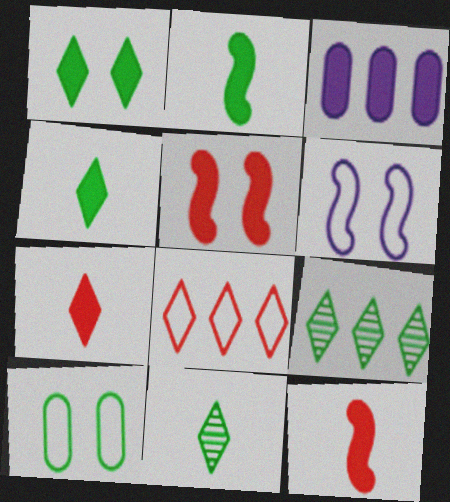[[1, 3, 12], 
[2, 9, 10], 
[3, 4, 5]]